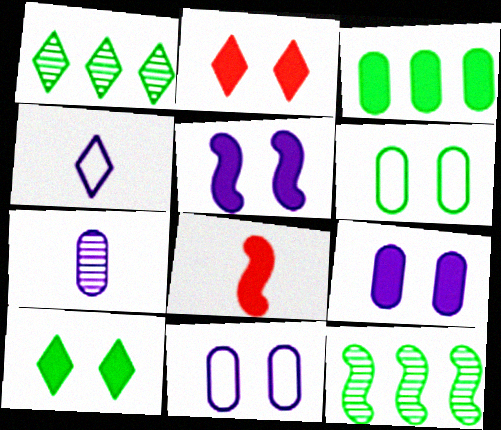[[1, 2, 4], 
[1, 8, 11]]